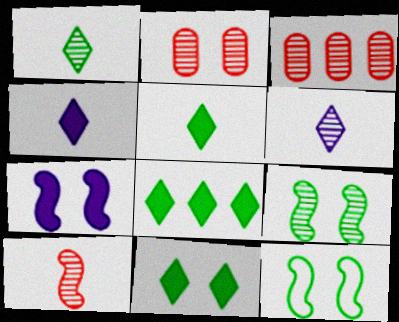[[3, 4, 12], 
[3, 6, 9], 
[5, 8, 11]]